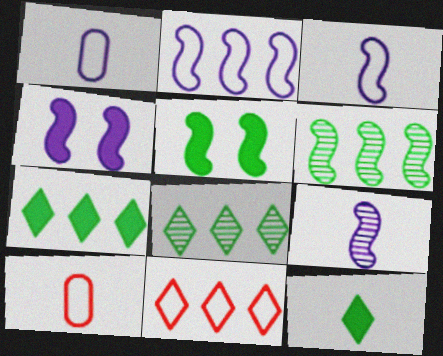[[2, 4, 9], 
[4, 8, 10], 
[9, 10, 12]]